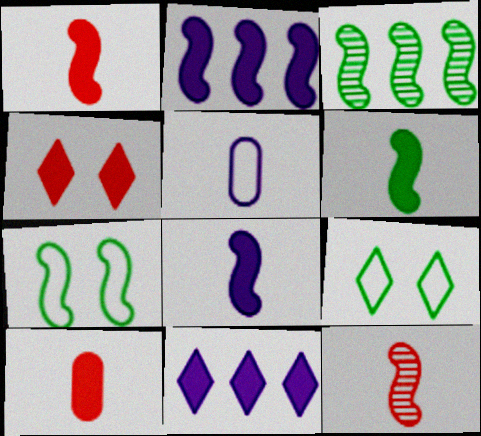[[1, 6, 8], 
[2, 7, 12], 
[3, 4, 5], 
[3, 6, 7]]